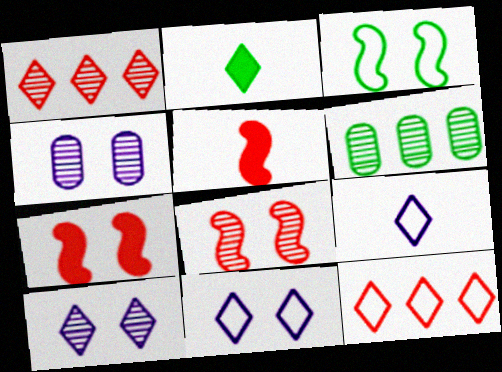[[1, 2, 11], 
[2, 3, 6], 
[2, 10, 12], 
[5, 6, 11], 
[6, 7, 9]]